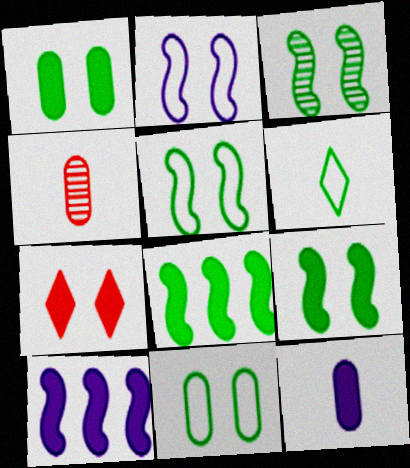[[3, 5, 9], 
[7, 8, 12]]